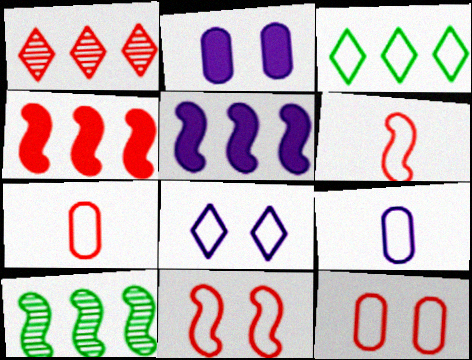[[3, 9, 11]]